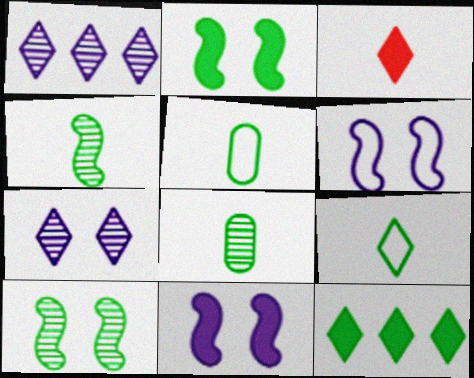[[5, 10, 12]]